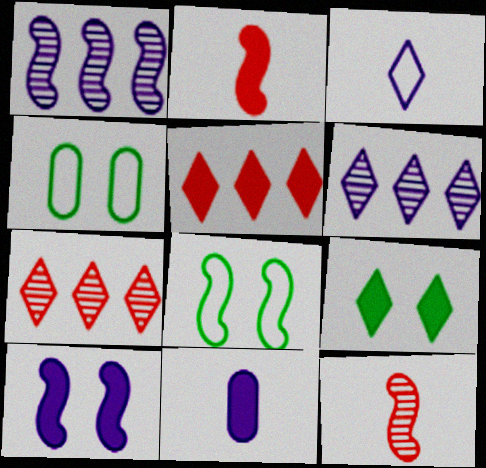[[1, 2, 8], 
[2, 4, 6], 
[3, 7, 9], 
[7, 8, 11]]